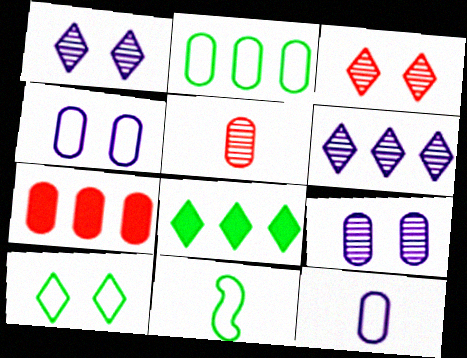[[1, 7, 11], 
[2, 10, 11]]